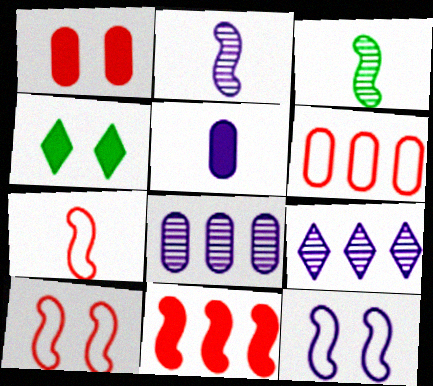[[2, 4, 6], 
[3, 11, 12], 
[4, 5, 11], 
[4, 7, 8], 
[5, 9, 12]]